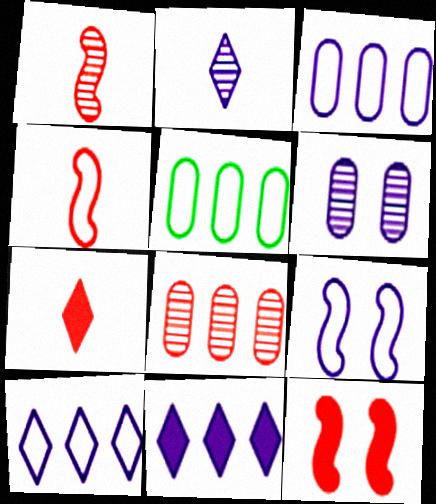[[2, 5, 12]]